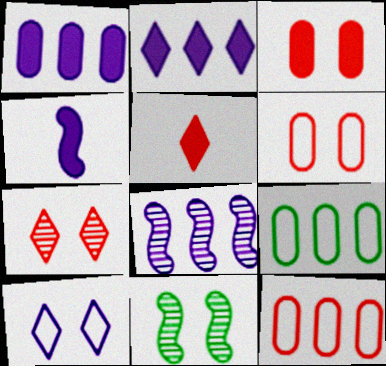[[3, 10, 11], 
[4, 7, 9]]